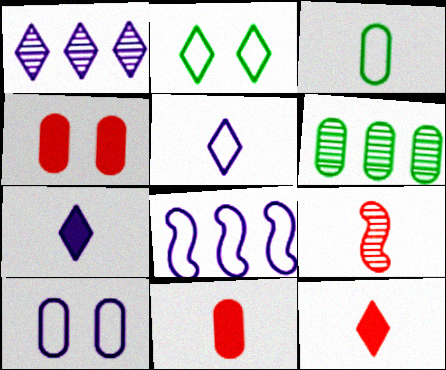[[1, 2, 12], 
[3, 7, 9], 
[5, 8, 10], 
[6, 10, 11]]